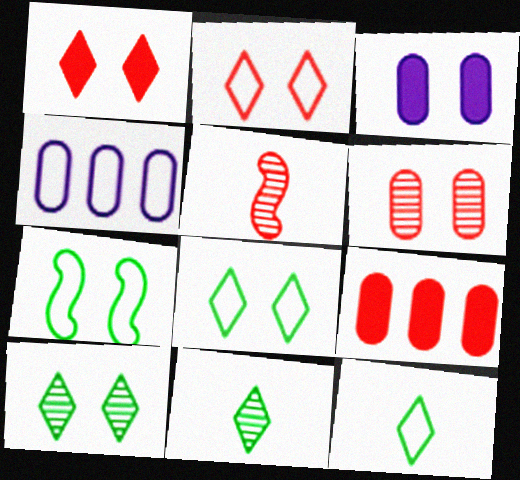[[2, 5, 9]]